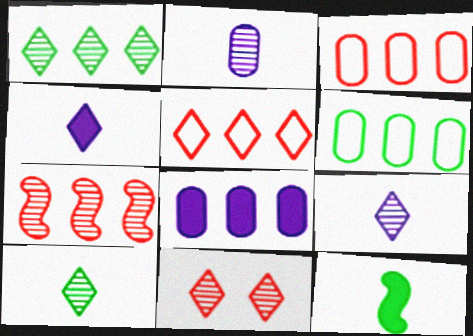[[1, 9, 11]]